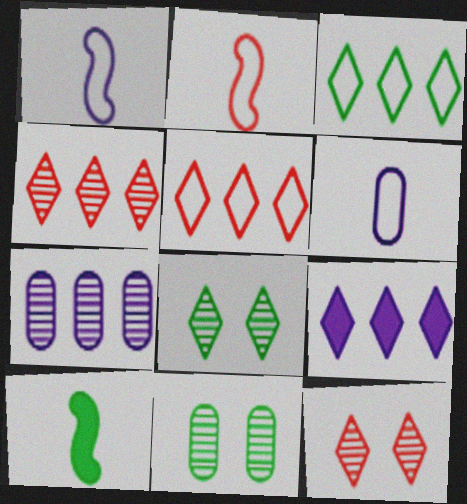[[2, 9, 11], 
[3, 4, 9], 
[3, 10, 11]]